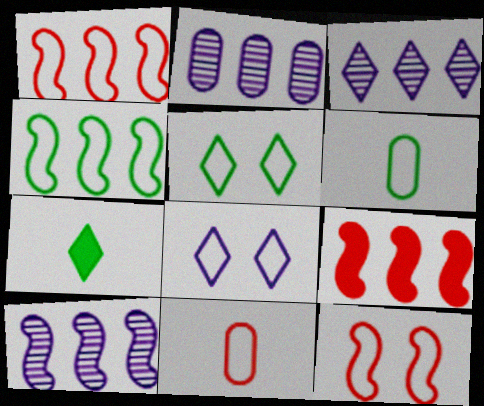[[1, 6, 8], 
[2, 3, 10], 
[2, 7, 12], 
[4, 5, 6], 
[4, 8, 11], 
[4, 9, 10]]